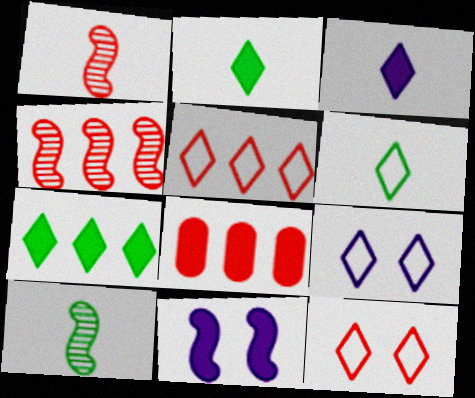[[1, 8, 12], 
[2, 8, 11], 
[4, 5, 8], 
[5, 6, 9], 
[8, 9, 10]]